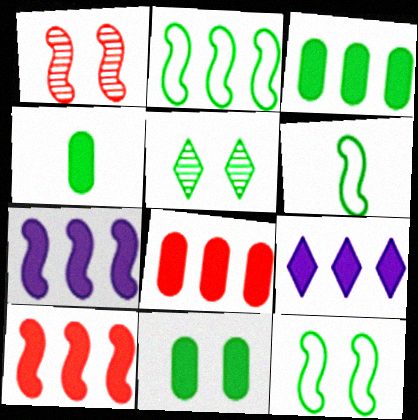[[1, 6, 7], 
[2, 4, 5], 
[2, 6, 12], 
[3, 4, 11], 
[3, 5, 6], 
[3, 9, 10], 
[5, 11, 12]]